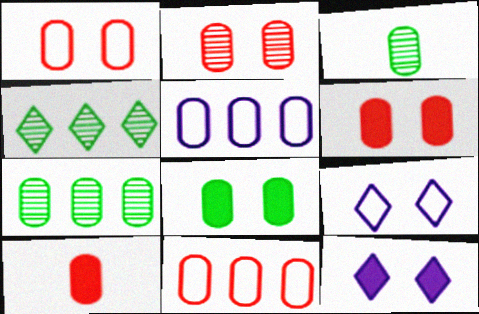[[1, 2, 6], 
[2, 10, 11], 
[3, 5, 6]]